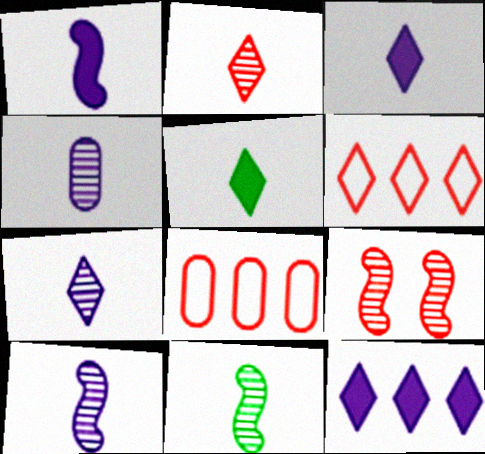[[2, 4, 11], 
[4, 7, 10]]